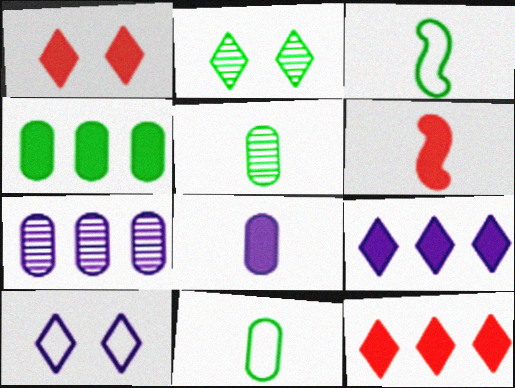[[1, 2, 10], 
[1, 3, 7], 
[2, 3, 4]]